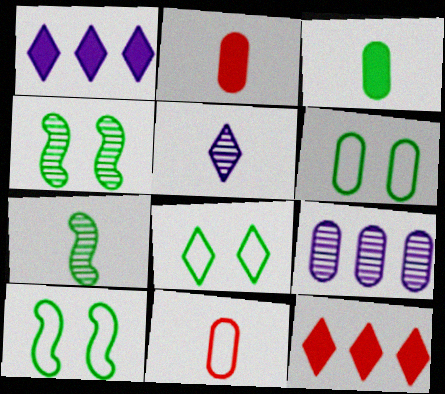[[1, 4, 11], 
[2, 6, 9], 
[5, 8, 12], 
[6, 8, 10]]